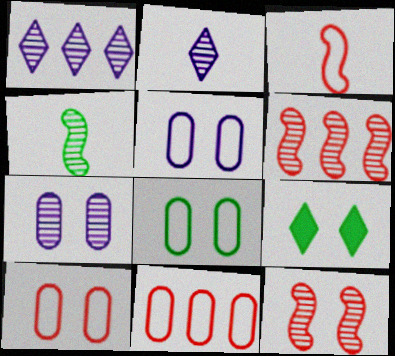[[5, 8, 10], 
[5, 9, 12]]